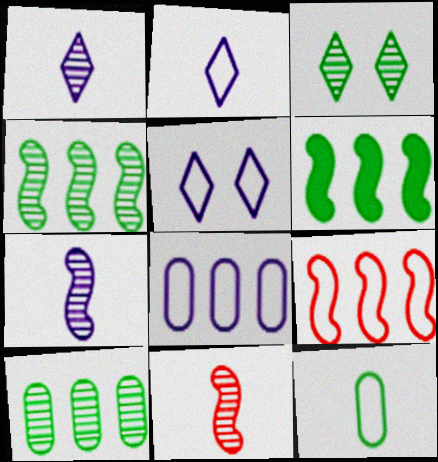[[3, 6, 12], 
[5, 9, 12]]